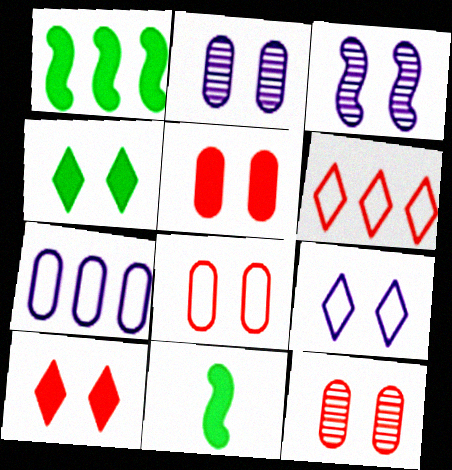[[2, 6, 11], 
[3, 4, 8], 
[5, 8, 12]]